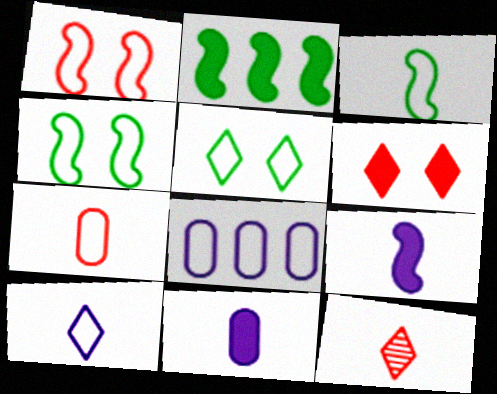[[2, 6, 11], 
[3, 7, 10], 
[3, 11, 12]]